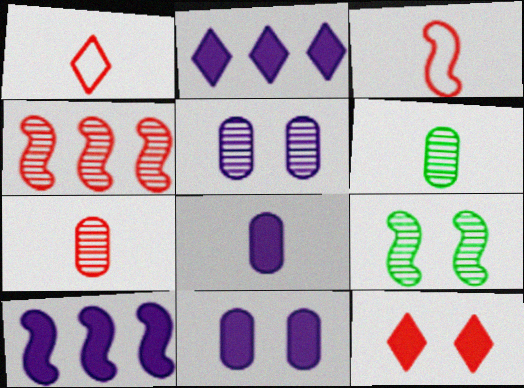[[3, 9, 10]]